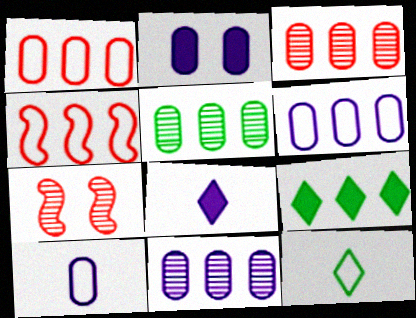[[2, 10, 11], 
[3, 5, 11], 
[4, 9, 11], 
[7, 9, 10]]